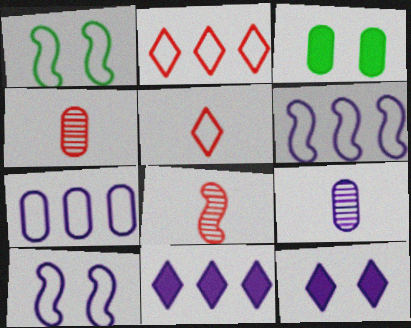[[1, 4, 11], 
[1, 5, 7], 
[3, 4, 7], 
[6, 9, 12], 
[9, 10, 11]]